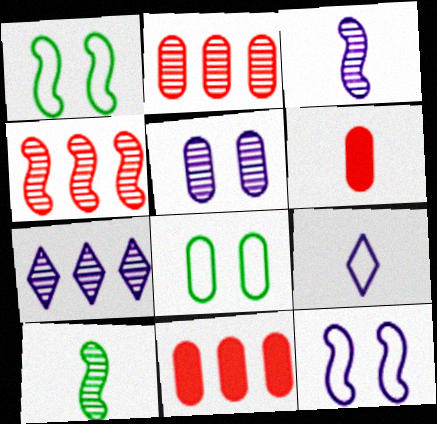[[1, 6, 7], 
[3, 5, 7], 
[6, 9, 10]]